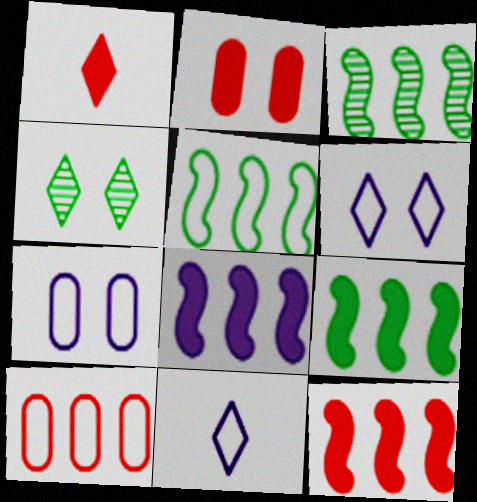[[1, 2, 12], 
[1, 3, 7], 
[2, 3, 11], 
[3, 5, 9], 
[8, 9, 12]]